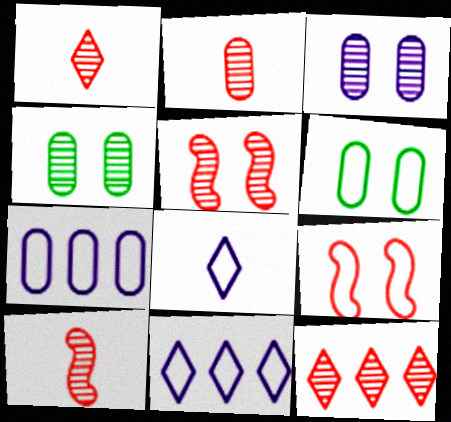[[1, 2, 10], 
[2, 5, 12]]